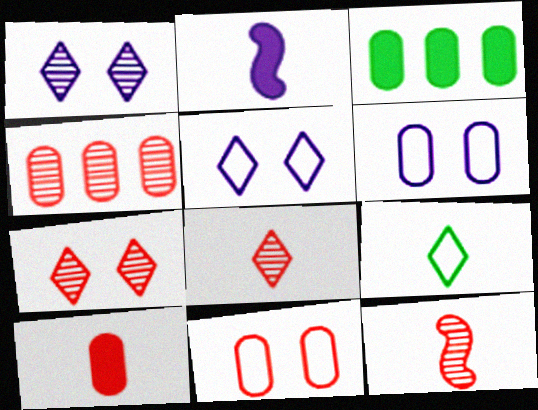[[3, 5, 12], 
[4, 7, 12], 
[4, 10, 11]]